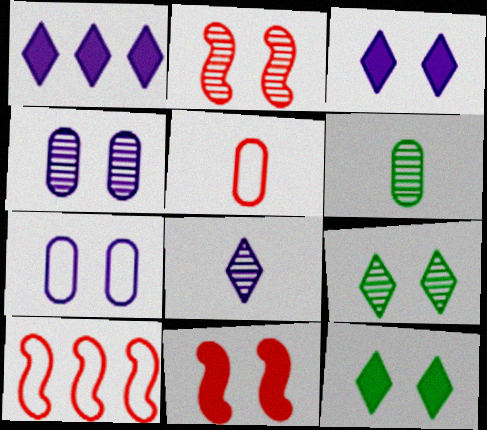[[2, 4, 9], 
[2, 7, 12], 
[3, 6, 10], 
[7, 9, 11]]